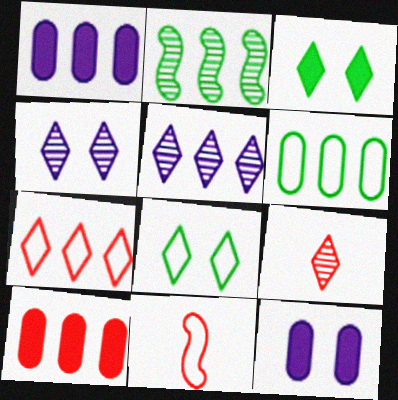[[1, 2, 7]]